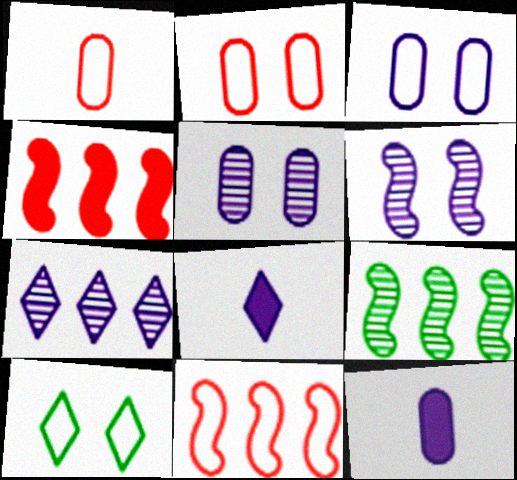[[2, 8, 9]]